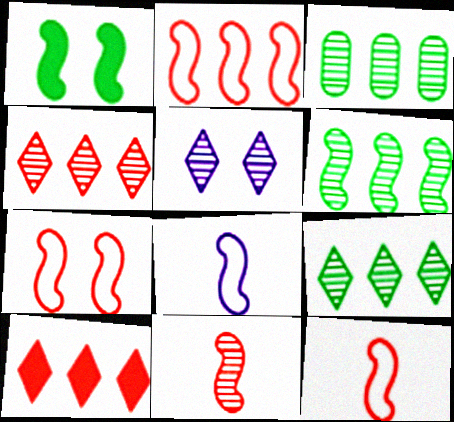[[2, 7, 12], 
[3, 5, 11], 
[3, 6, 9]]